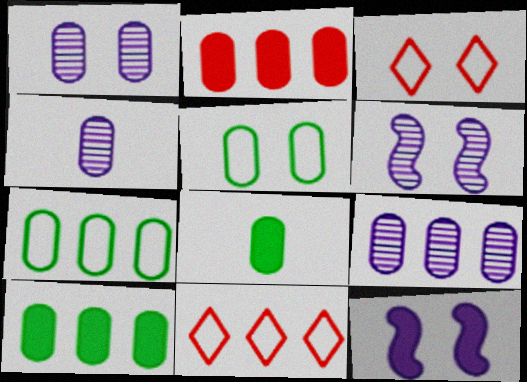[[1, 4, 9], 
[2, 4, 5], 
[2, 7, 9], 
[6, 8, 11]]